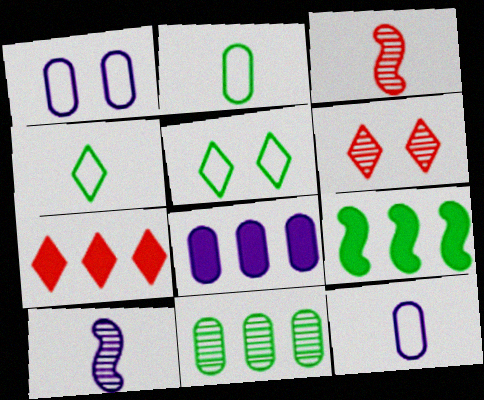[[3, 5, 8], 
[6, 9, 12], 
[6, 10, 11], 
[7, 8, 9]]